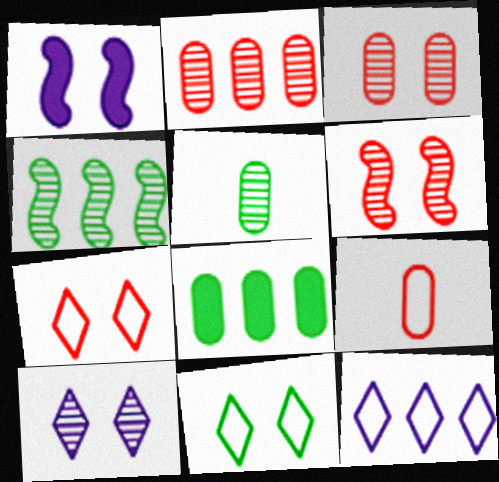[[1, 3, 11]]